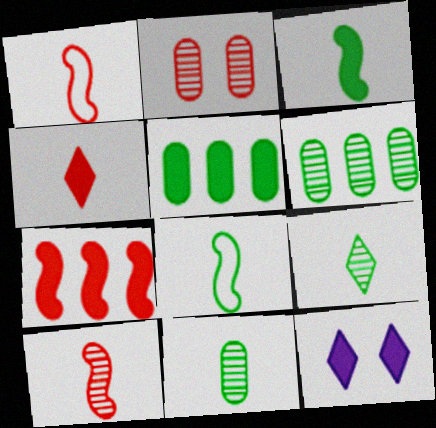[[1, 6, 12]]